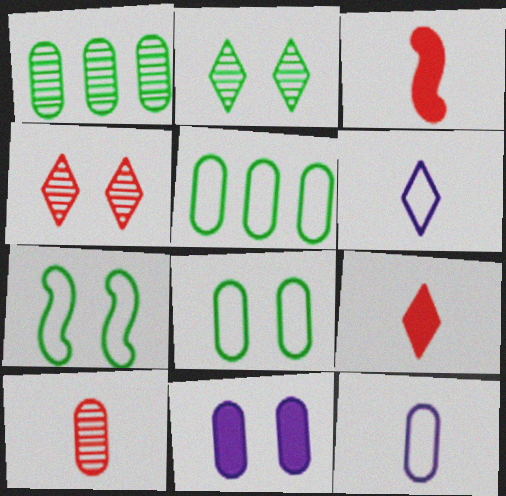[[4, 7, 11], 
[5, 10, 11]]